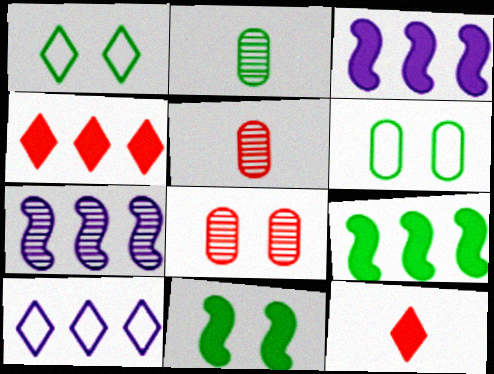[[1, 2, 9], 
[1, 3, 5], 
[5, 10, 11], 
[6, 7, 12]]